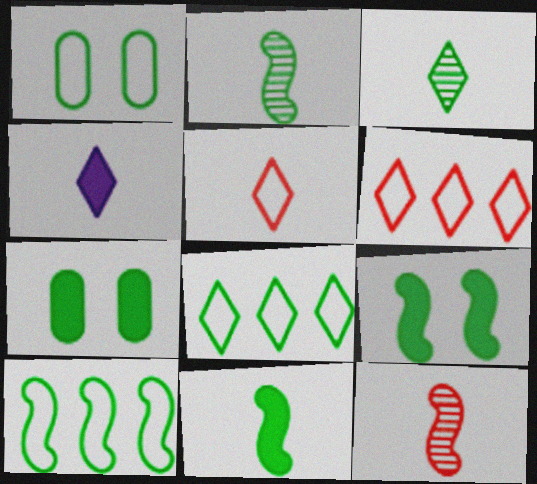[[2, 7, 8], 
[2, 9, 10], 
[3, 4, 5], 
[3, 7, 10]]